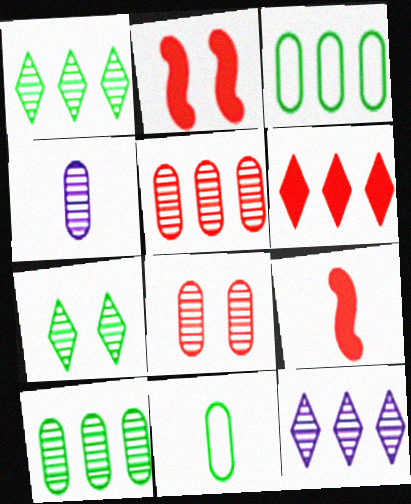[[2, 11, 12], 
[4, 8, 10]]